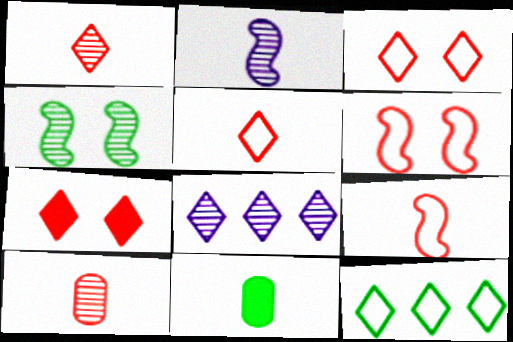[[2, 5, 11], 
[4, 8, 10], 
[4, 11, 12], 
[6, 8, 11]]